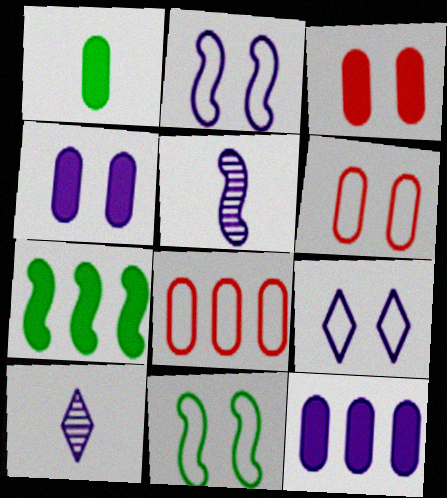[[1, 3, 12], 
[2, 10, 12], 
[5, 9, 12], 
[6, 7, 10], 
[6, 9, 11]]